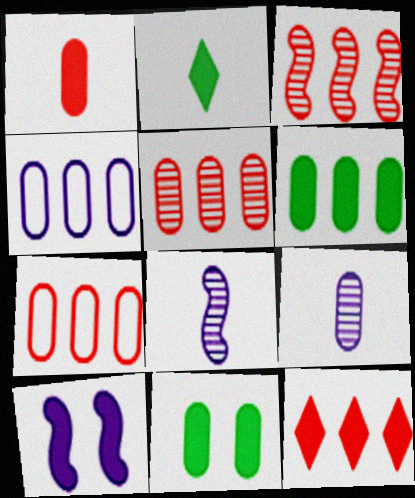[[3, 7, 12], 
[4, 5, 6], 
[7, 9, 11]]